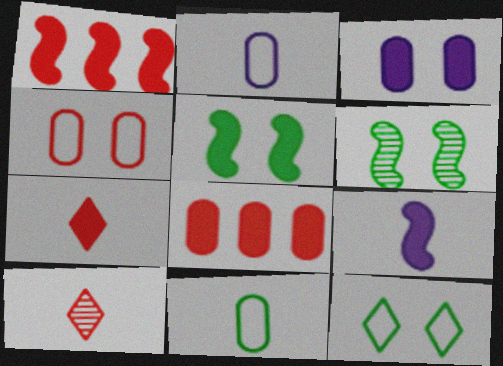[[1, 4, 10], 
[1, 5, 9], 
[9, 10, 11]]